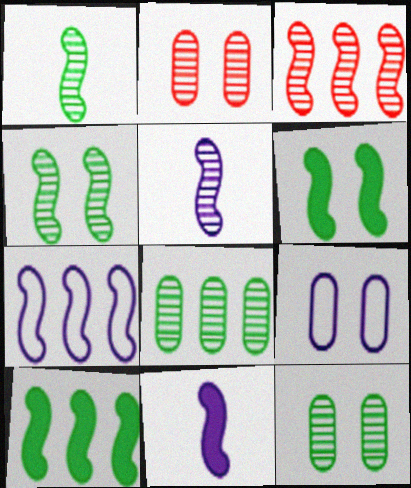[[3, 4, 5], 
[3, 7, 10]]